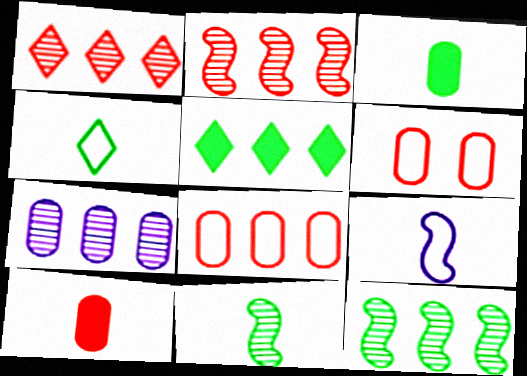[[1, 7, 12], 
[3, 4, 11], 
[3, 6, 7]]